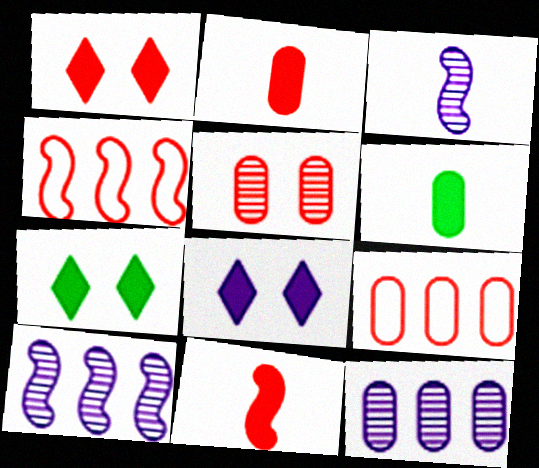[[1, 7, 8], 
[2, 5, 9], 
[3, 7, 9]]